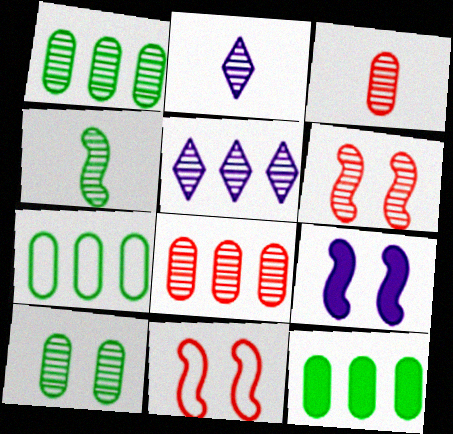[[1, 2, 6], 
[1, 7, 12], 
[2, 3, 4], 
[2, 11, 12]]